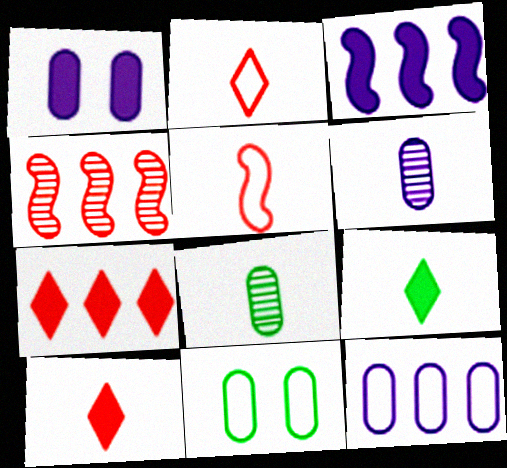[[1, 6, 12], 
[5, 6, 9]]